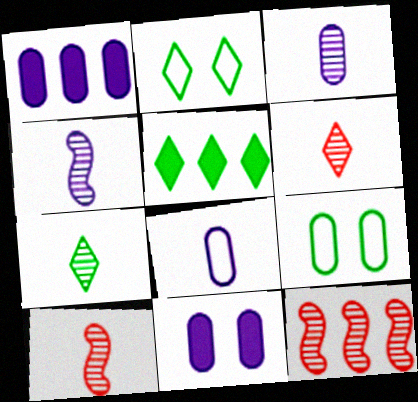[[1, 2, 10], 
[2, 5, 7], 
[3, 7, 10]]